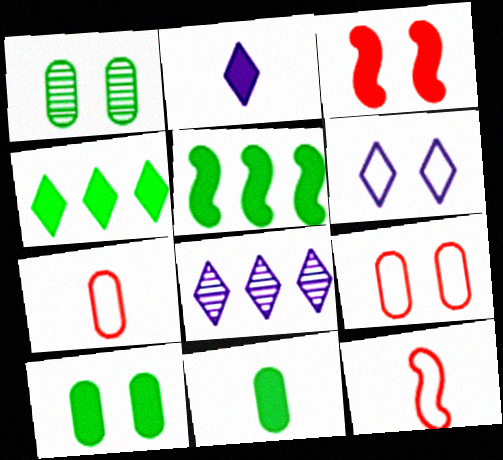[[1, 3, 6], 
[2, 6, 8], 
[8, 10, 12]]